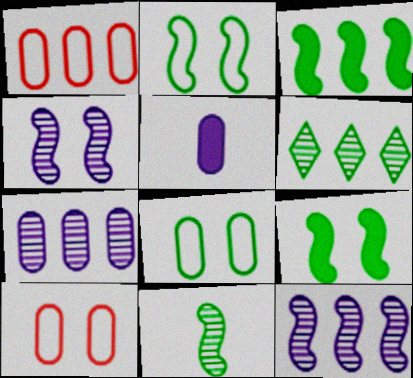[[2, 3, 11]]